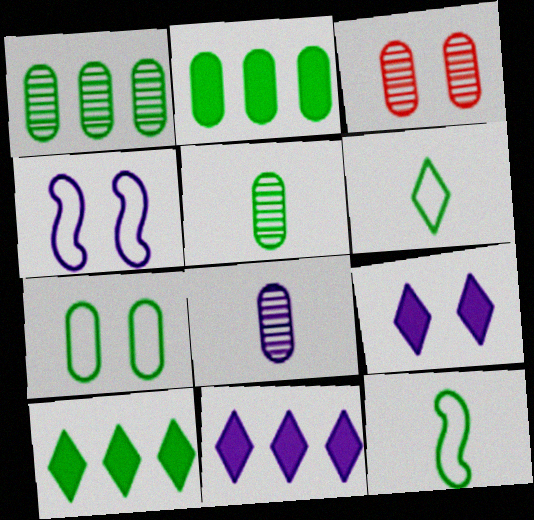[[1, 3, 8], 
[2, 5, 7], 
[3, 11, 12], 
[4, 8, 11]]